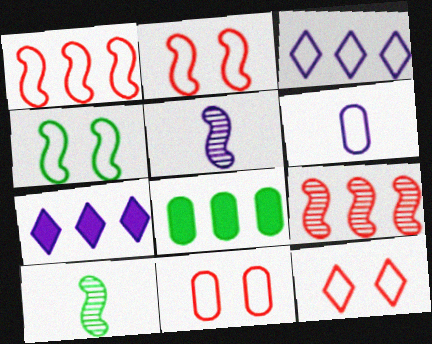[[2, 11, 12], 
[3, 8, 9], 
[5, 8, 12], 
[7, 10, 11]]